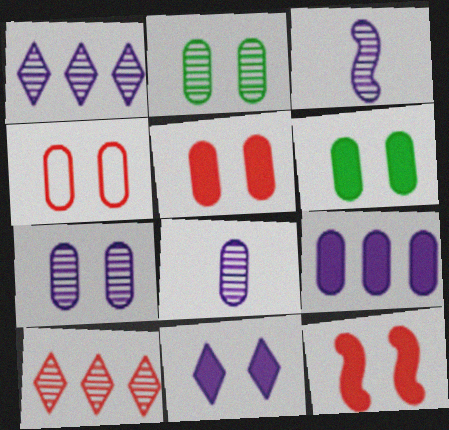[[1, 3, 7], 
[2, 3, 10], 
[4, 6, 7], 
[6, 11, 12]]